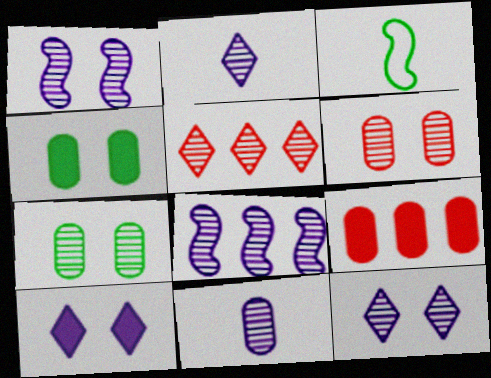[[3, 9, 12], 
[8, 11, 12]]